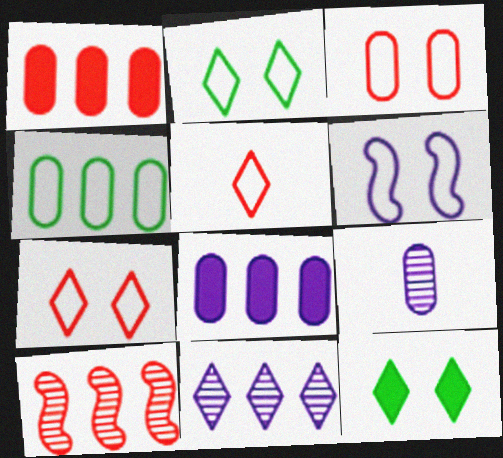[[2, 3, 6], 
[4, 5, 6], 
[5, 11, 12]]